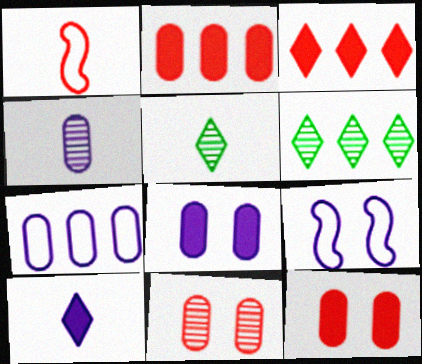[[1, 3, 11], 
[1, 6, 8], 
[2, 5, 9], 
[4, 7, 8]]